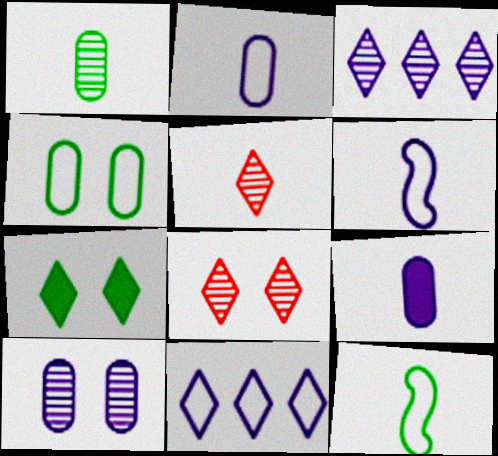[[5, 7, 11], 
[5, 9, 12]]